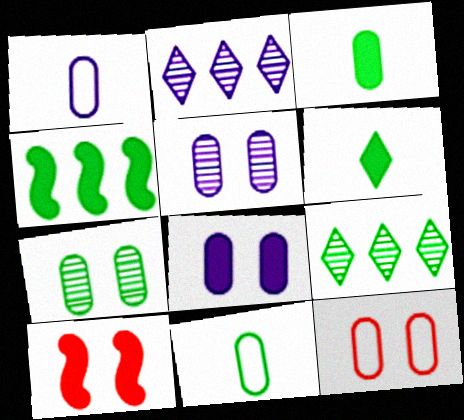[[1, 9, 10], 
[2, 10, 11], 
[7, 8, 12]]